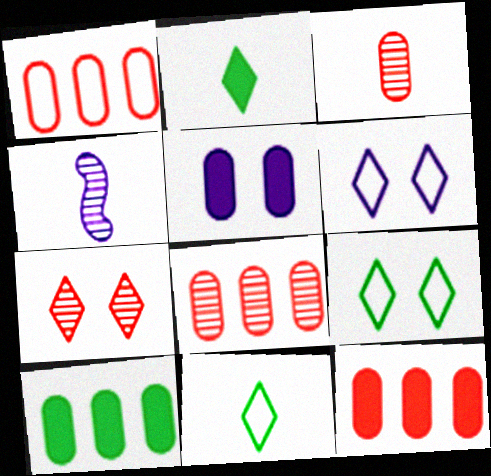[[1, 8, 12], 
[4, 9, 12]]